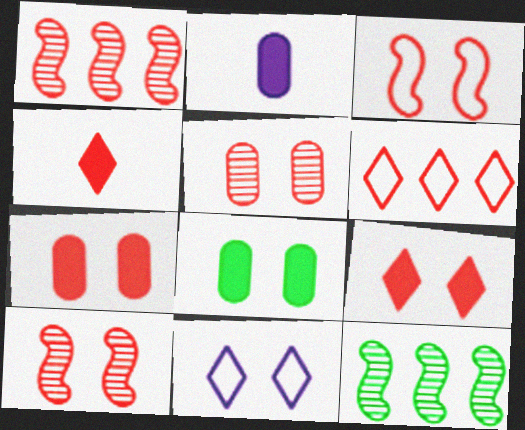[[3, 5, 9], 
[8, 10, 11]]